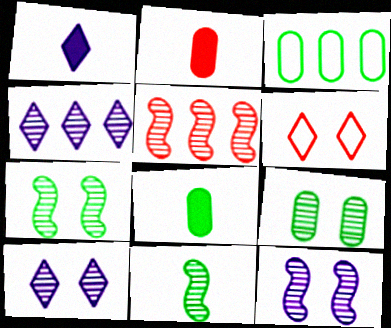[[2, 5, 6], 
[3, 8, 9], 
[5, 11, 12]]